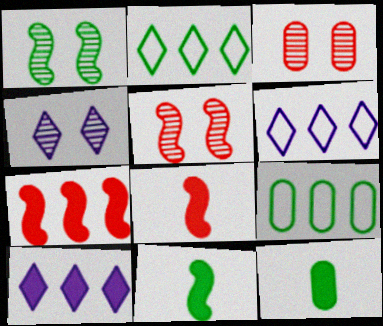[[1, 2, 12], 
[1, 3, 4], 
[3, 6, 11], 
[4, 8, 9], 
[5, 6, 12]]